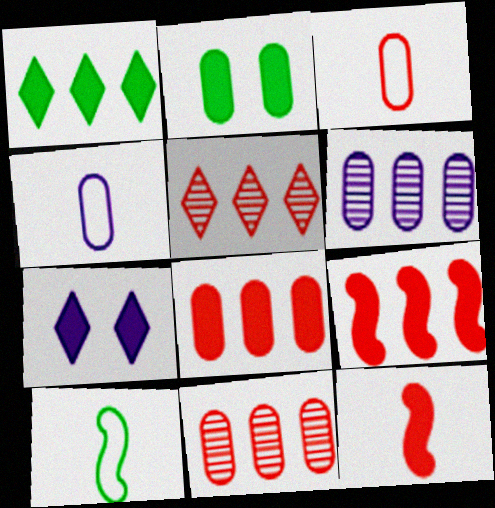[[2, 3, 6], 
[2, 4, 11], 
[7, 10, 11]]